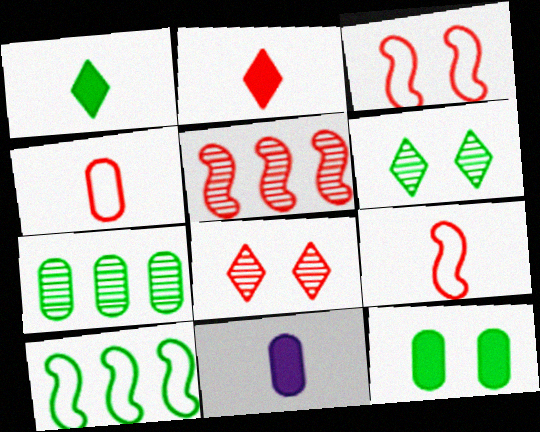[[8, 10, 11]]